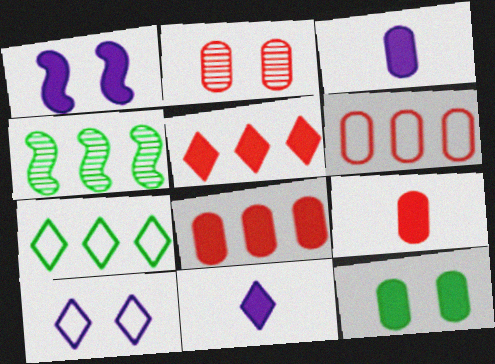[[2, 6, 9], 
[3, 8, 12], 
[4, 9, 10]]